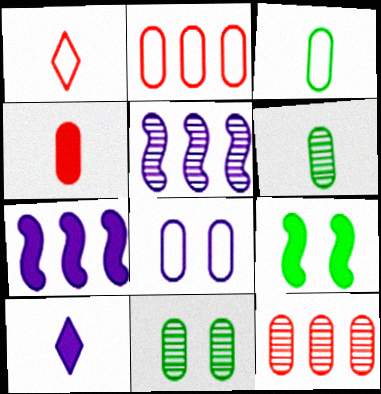[[1, 7, 11], 
[2, 3, 8], 
[5, 8, 10]]